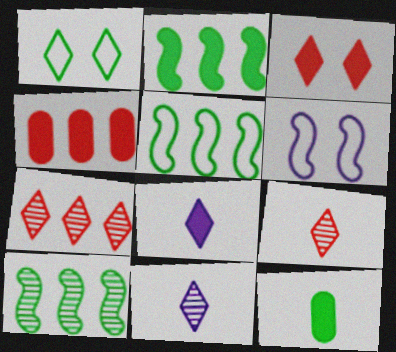[[1, 7, 8], 
[1, 10, 12], 
[2, 5, 10], 
[6, 7, 12]]